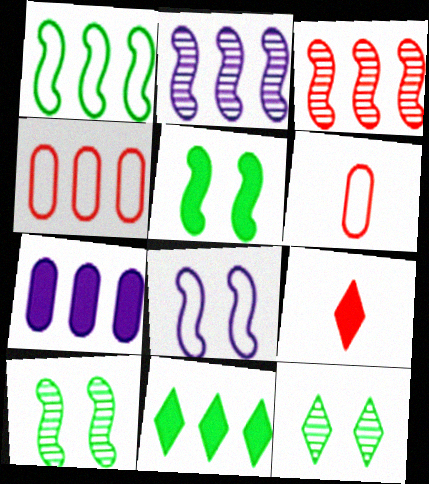[[2, 4, 11], 
[5, 7, 9]]